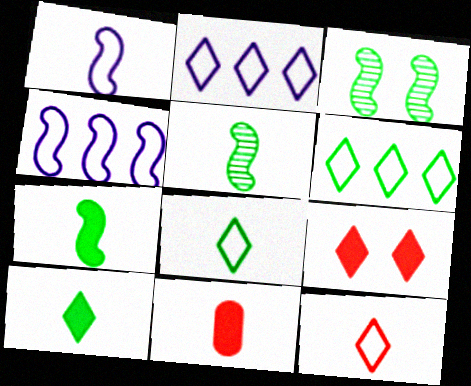[[2, 3, 11]]